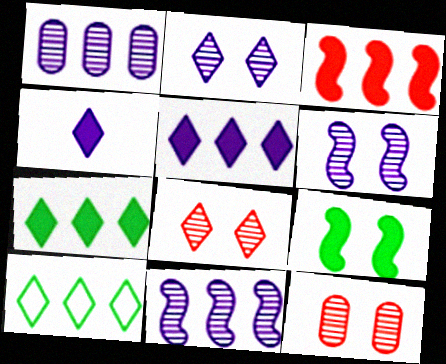[[1, 3, 10], 
[4, 8, 10]]